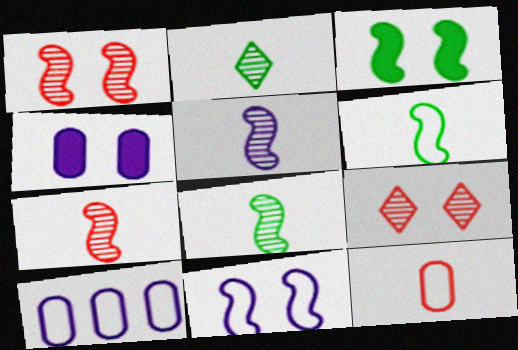[[1, 3, 11], 
[5, 7, 8]]